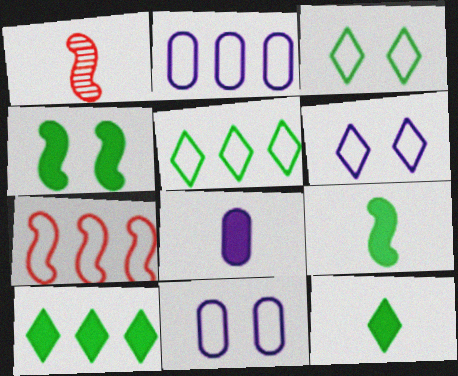[[1, 10, 11], 
[2, 5, 7]]